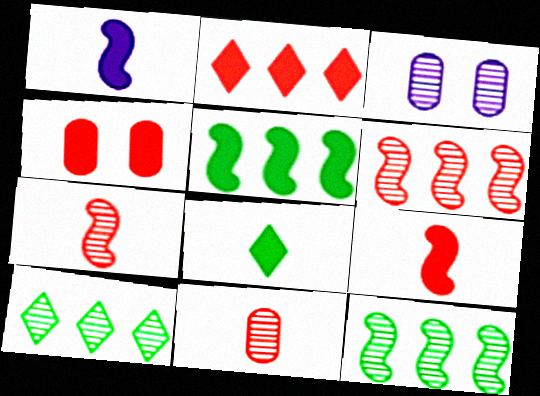[[2, 4, 9], 
[3, 7, 10]]